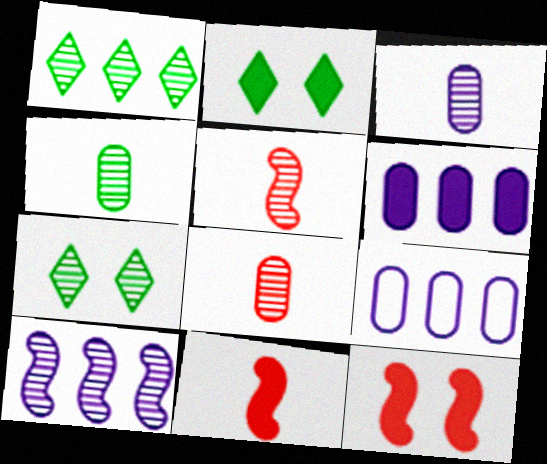[[2, 5, 9], 
[2, 6, 11], 
[3, 4, 8], 
[7, 8, 10], 
[7, 9, 11]]